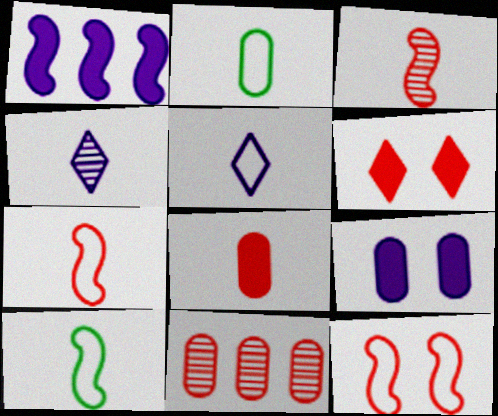[[2, 5, 7], 
[2, 9, 11], 
[4, 8, 10], 
[6, 7, 11]]